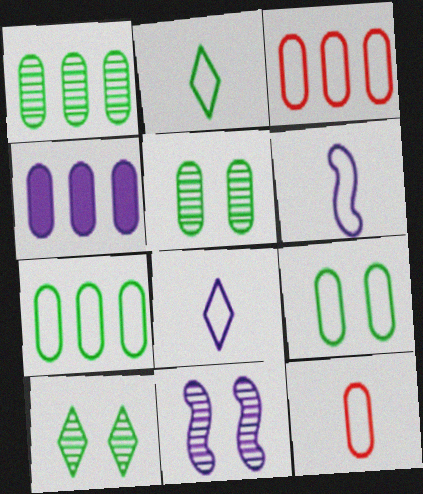[[1, 3, 4], 
[2, 6, 12], 
[4, 5, 12], 
[4, 8, 11]]